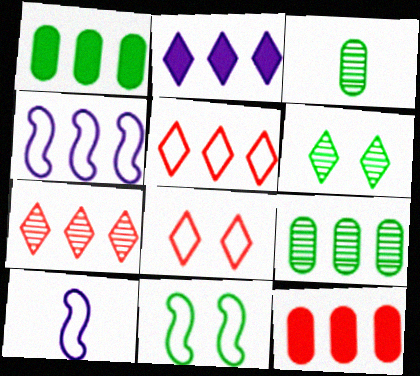[[1, 4, 7], 
[6, 10, 12]]